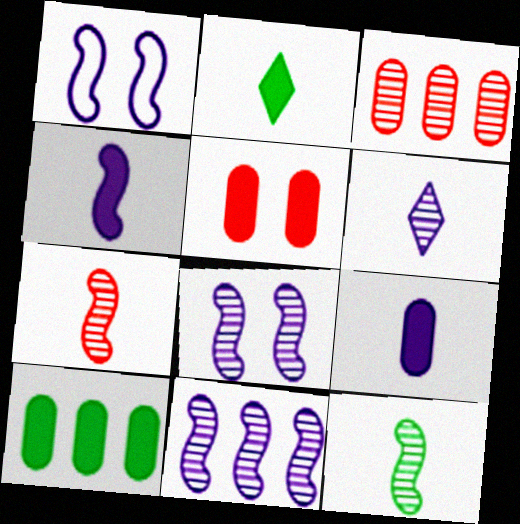[[1, 2, 3], 
[1, 4, 11], 
[5, 9, 10]]